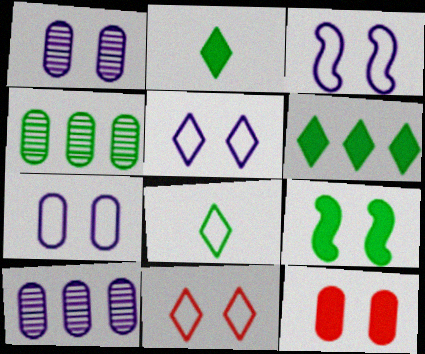[[1, 9, 11], 
[3, 5, 7], 
[4, 8, 9]]